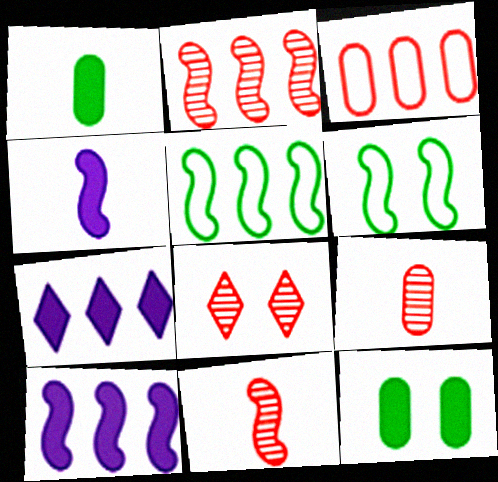[[2, 4, 6], 
[2, 5, 10], 
[2, 8, 9], 
[6, 7, 9], 
[6, 10, 11]]